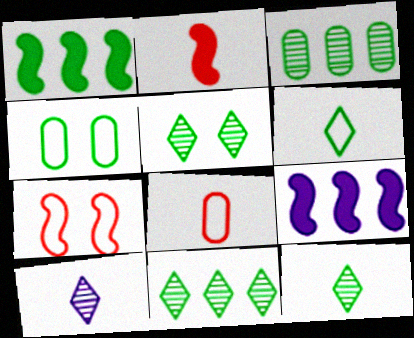[[1, 4, 12], 
[5, 8, 9], 
[5, 11, 12]]